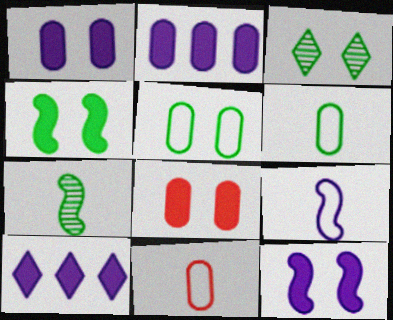[[3, 4, 5]]